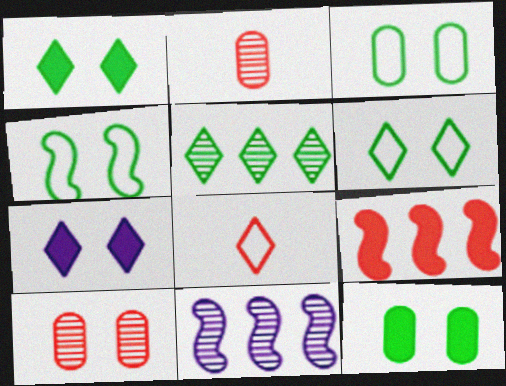[[3, 4, 6], 
[4, 7, 10], 
[5, 7, 8], 
[8, 9, 10], 
[8, 11, 12]]